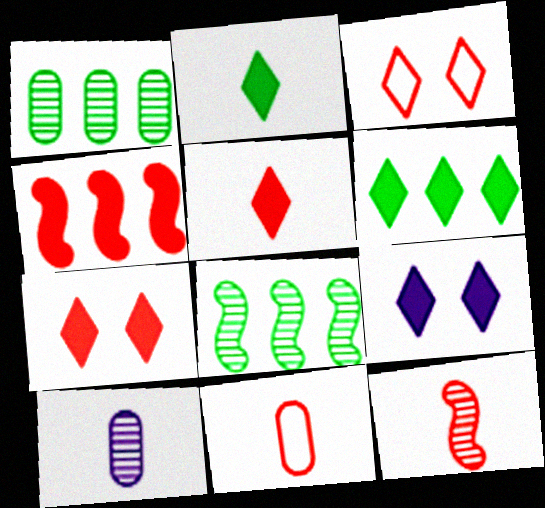[[5, 6, 9], 
[5, 11, 12], 
[8, 9, 11]]